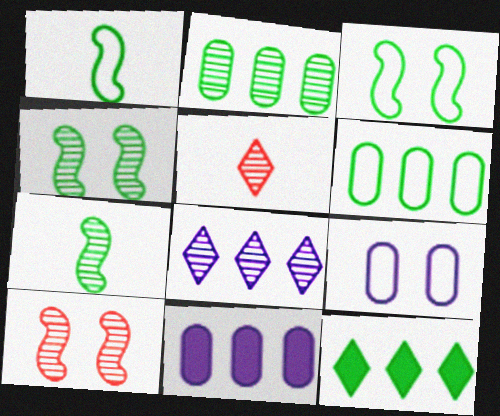[[3, 5, 11]]